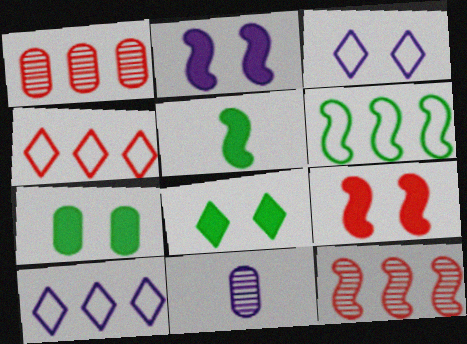[[1, 3, 5], 
[2, 10, 11]]